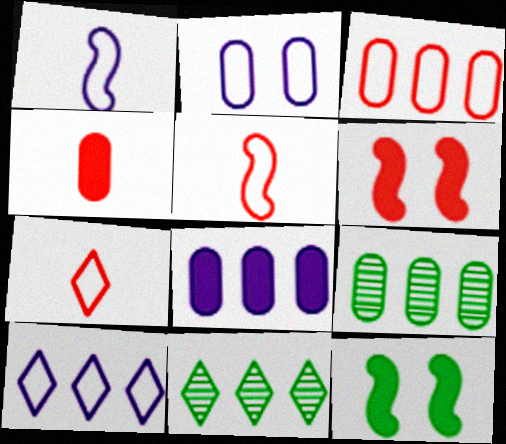[[1, 2, 10], 
[2, 4, 9], 
[3, 8, 9]]